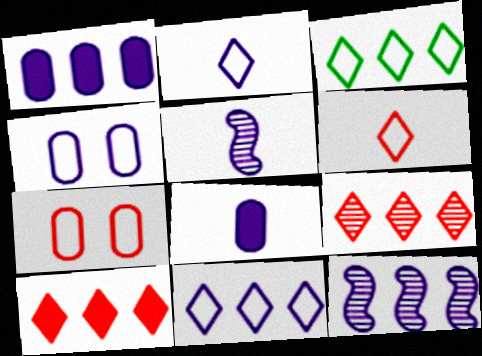[[1, 11, 12], 
[2, 5, 8]]